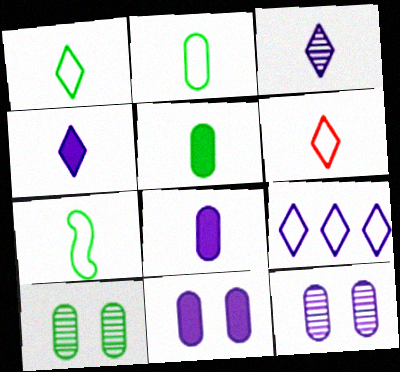[[1, 2, 7]]